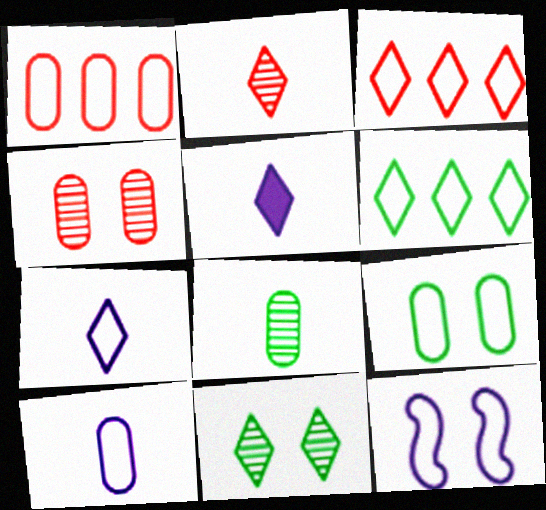[[1, 9, 10], 
[3, 5, 11]]